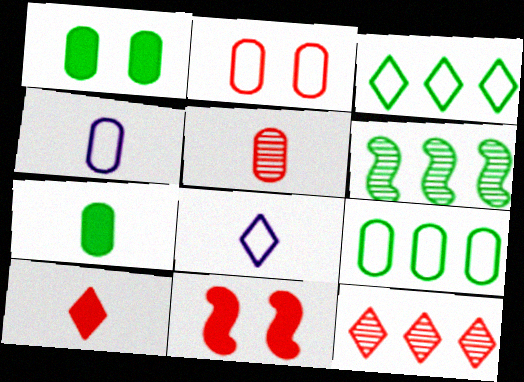[[2, 4, 9], 
[4, 5, 7]]